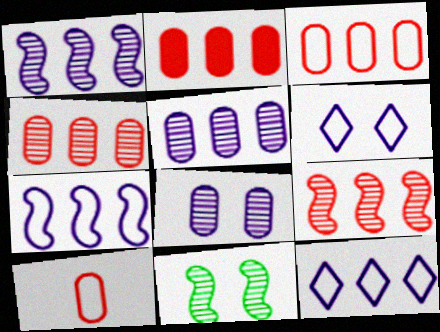[[2, 3, 4]]